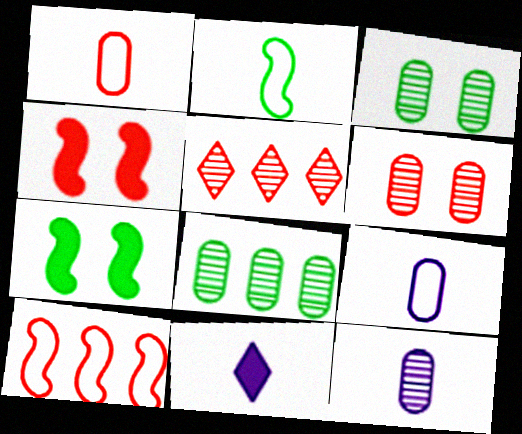[[1, 4, 5], 
[3, 10, 11], 
[5, 7, 9], 
[6, 8, 12]]